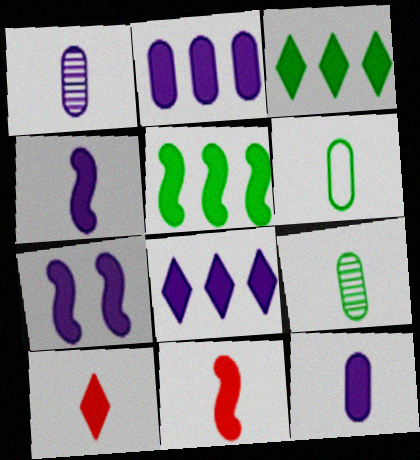[[5, 7, 11], 
[7, 8, 12]]